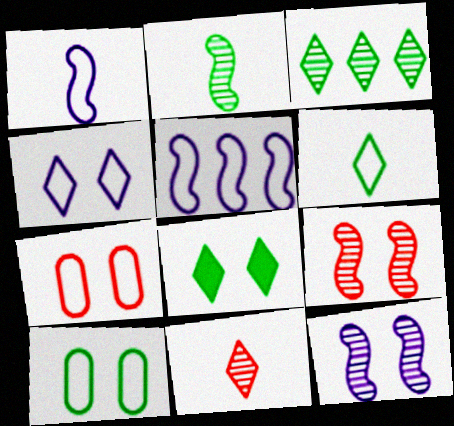[[3, 6, 8], 
[5, 6, 7], 
[7, 8, 12]]